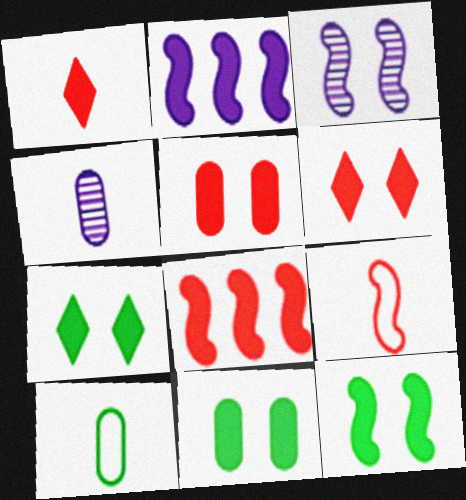[[1, 2, 11], 
[1, 5, 8], 
[7, 11, 12]]